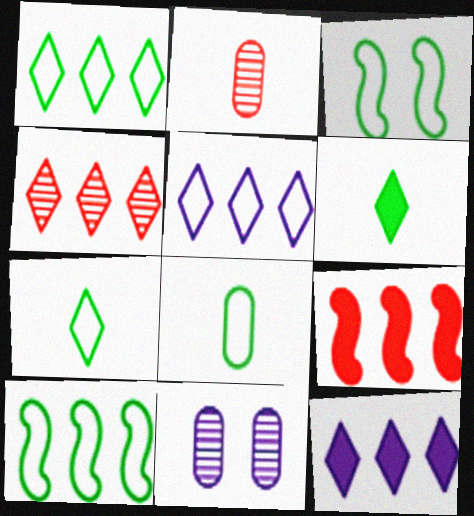[[1, 3, 8], 
[1, 4, 12], 
[2, 3, 12], 
[7, 9, 11]]